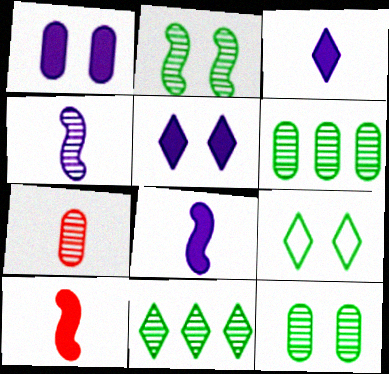[]